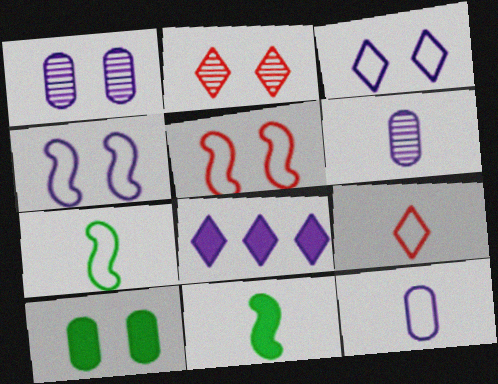[[2, 4, 10], 
[4, 6, 8], 
[6, 9, 11], 
[7, 9, 12]]